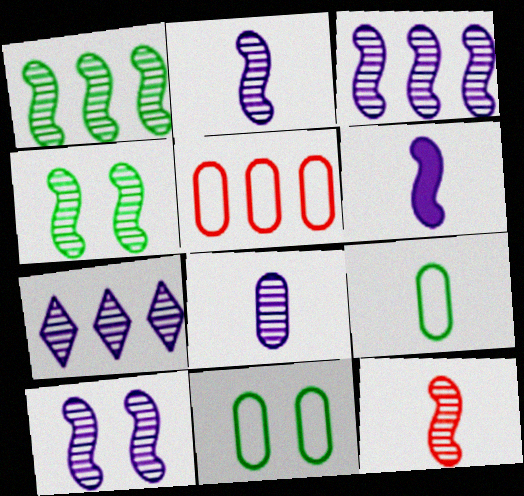[[1, 10, 12], 
[2, 3, 10], 
[3, 4, 12], 
[7, 8, 10]]